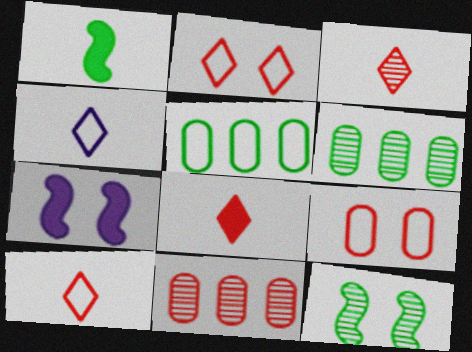[[3, 5, 7], 
[3, 8, 10], 
[6, 7, 10]]